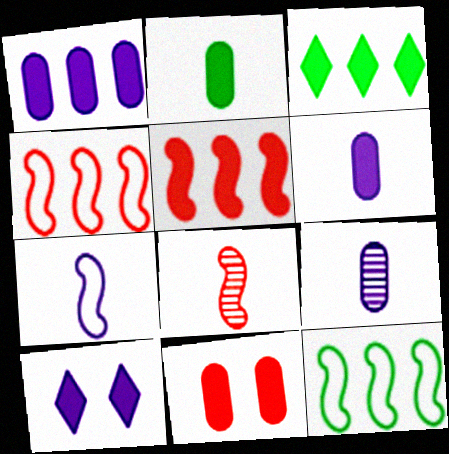[[1, 2, 11], 
[1, 3, 5], 
[2, 5, 10]]